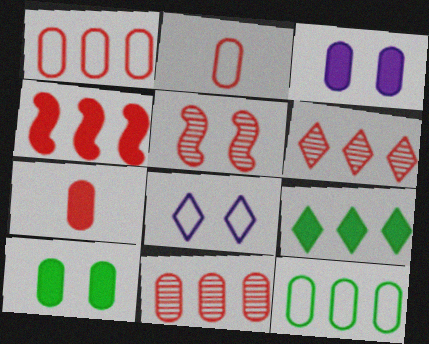[[1, 4, 6], 
[5, 8, 10]]